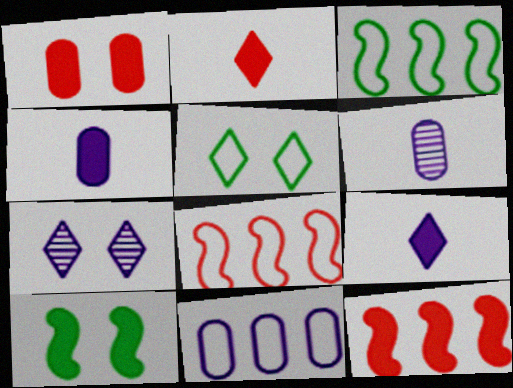[[1, 2, 12], 
[5, 6, 12]]